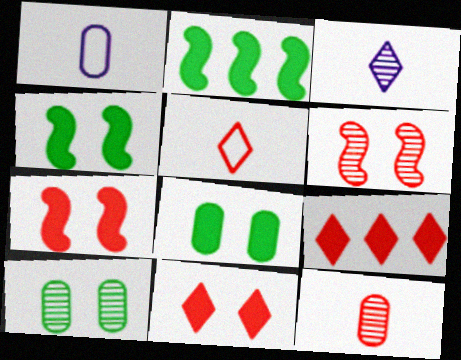[]